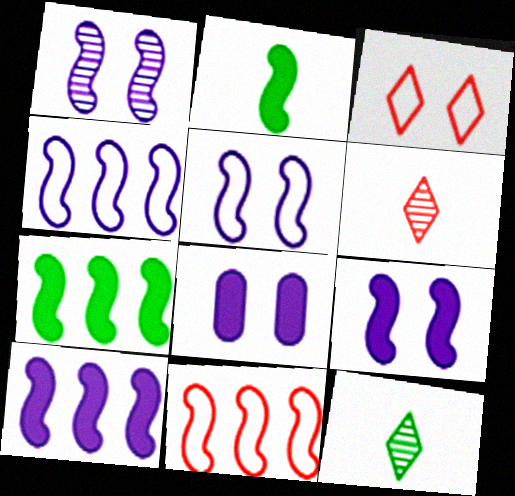[[1, 2, 11], 
[1, 5, 9], 
[8, 11, 12]]